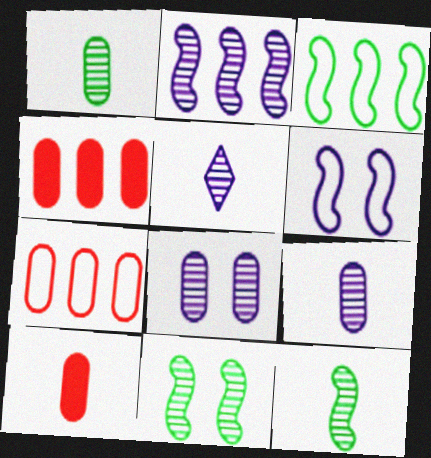[[2, 5, 8]]